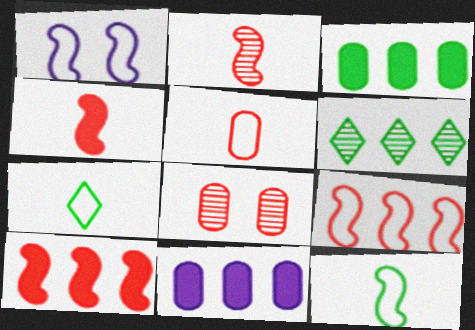[[1, 9, 12], 
[6, 9, 11]]